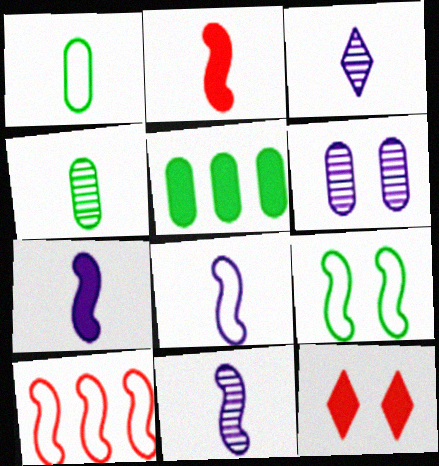[[1, 2, 3], 
[5, 7, 12], 
[6, 9, 12], 
[7, 8, 11], 
[8, 9, 10]]